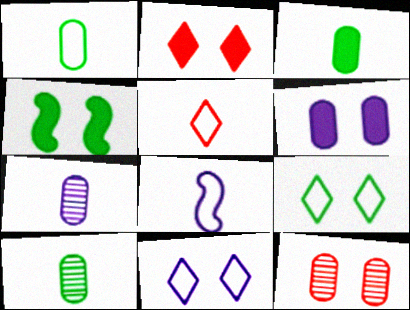[[1, 3, 10], 
[1, 5, 8], 
[2, 4, 6], 
[4, 11, 12]]